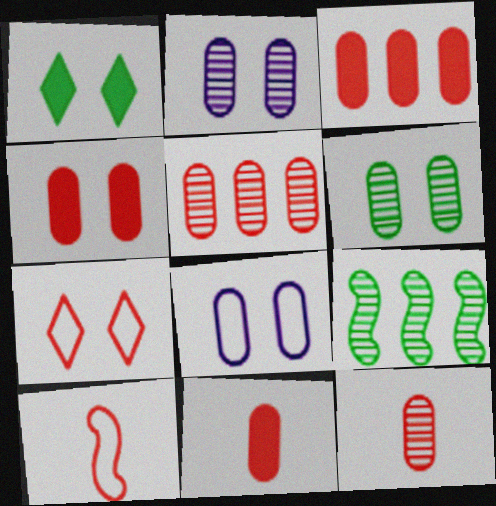[[3, 4, 11], 
[4, 6, 8]]